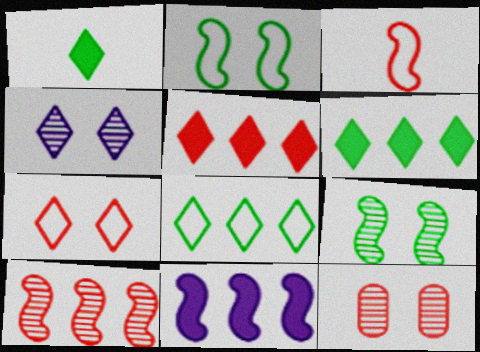[[3, 5, 12], 
[3, 9, 11], 
[4, 9, 12]]